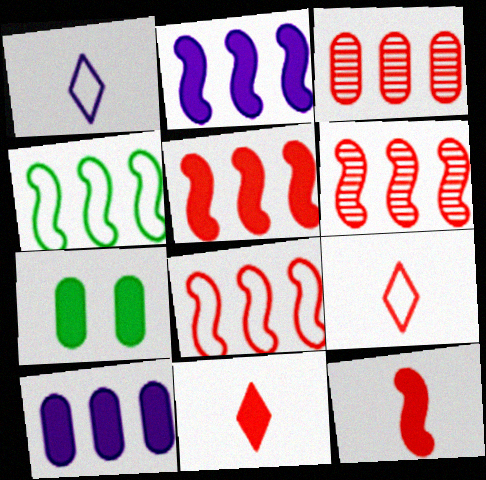[[1, 6, 7], 
[2, 4, 6], 
[2, 7, 11], 
[5, 6, 8]]